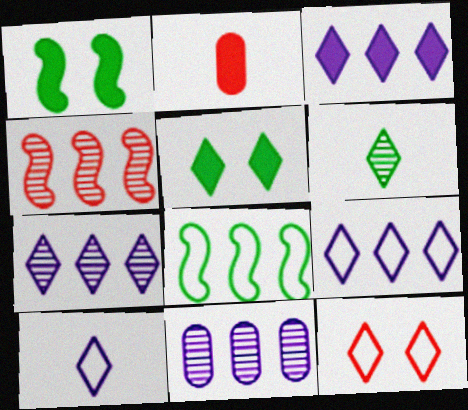[[1, 2, 3], 
[2, 4, 12], 
[3, 6, 12], 
[3, 7, 9]]